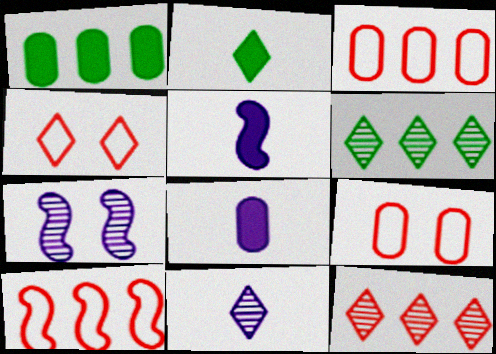[[2, 3, 7], 
[5, 6, 9]]